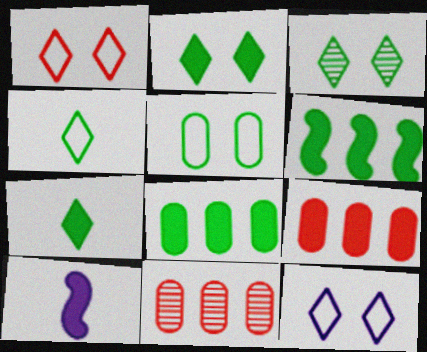[[2, 9, 10]]